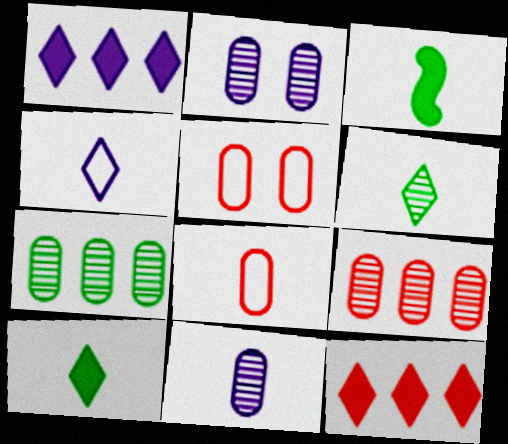[]